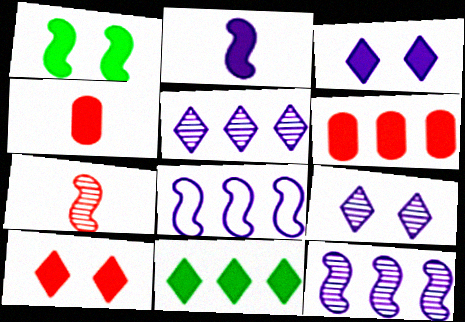[[1, 7, 8]]